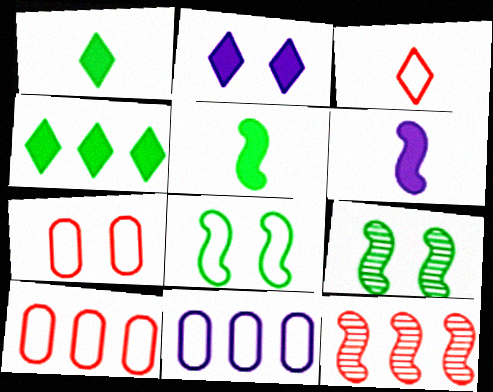[[2, 7, 9], 
[3, 8, 11], 
[4, 11, 12], 
[6, 8, 12]]